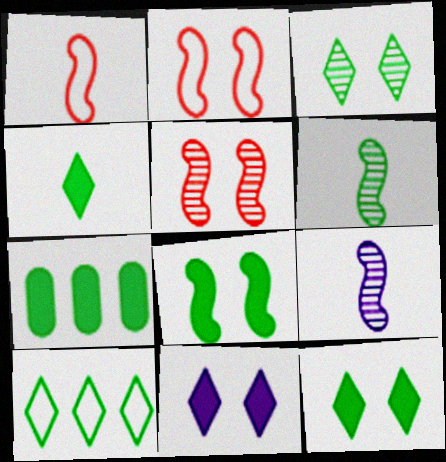[[3, 4, 10], 
[4, 7, 8]]